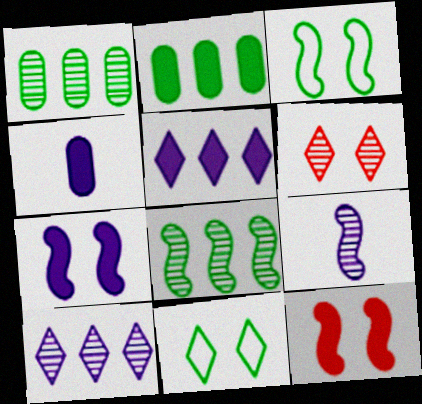[[1, 6, 9], 
[4, 5, 7]]